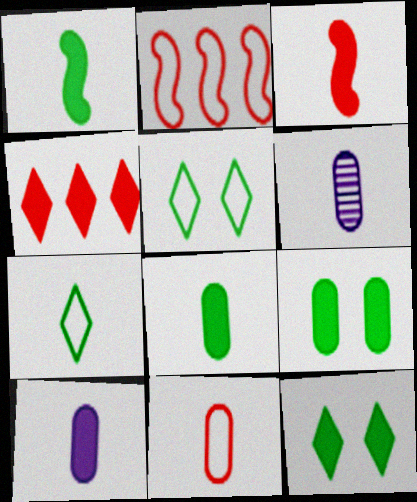[[2, 6, 12], 
[3, 6, 7], 
[6, 8, 11]]